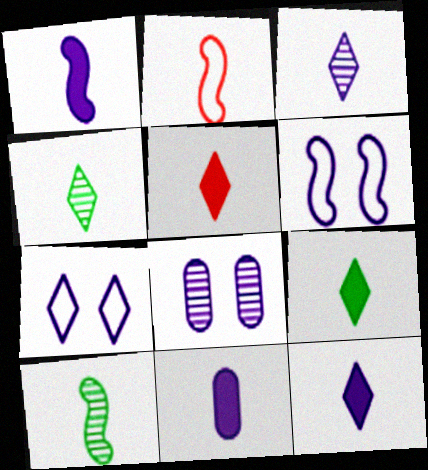[[1, 2, 10], 
[1, 11, 12], 
[2, 4, 11], 
[5, 9, 12]]